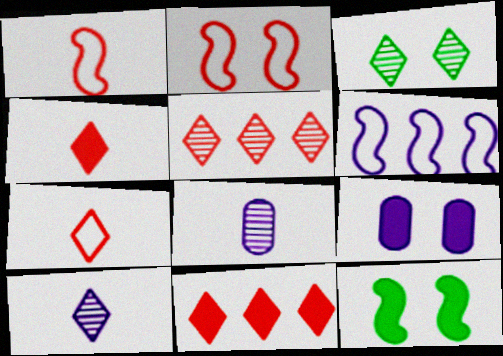[[2, 3, 9], 
[3, 5, 10], 
[6, 9, 10]]